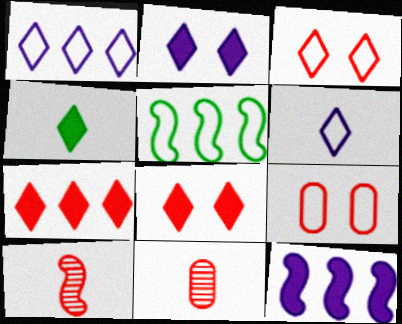[[2, 4, 7], 
[2, 5, 11], 
[5, 6, 9], 
[7, 9, 10]]